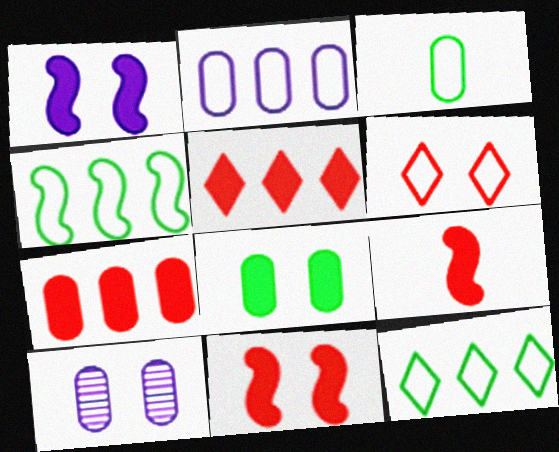[[3, 7, 10], 
[9, 10, 12]]